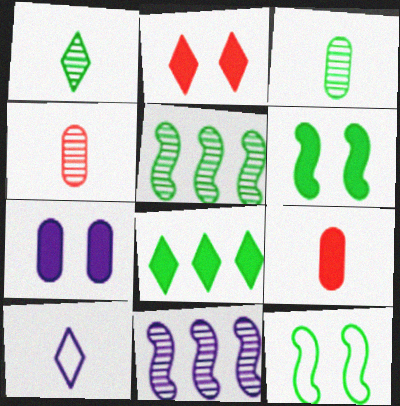[[2, 6, 7], 
[3, 8, 12], 
[7, 10, 11]]